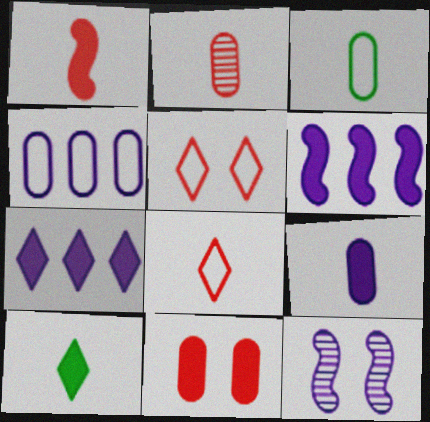[[1, 2, 8], 
[1, 9, 10], 
[2, 3, 9], 
[6, 10, 11]]